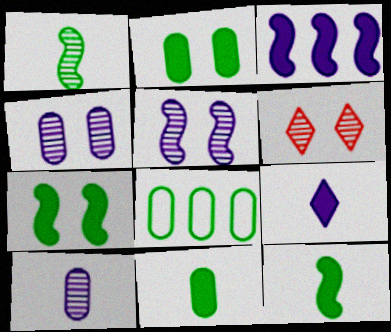[]